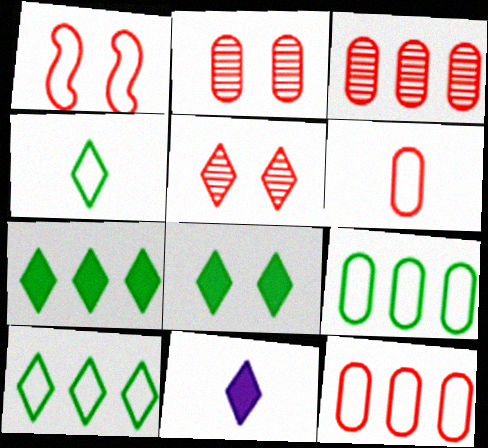[[5, 10, 11]]